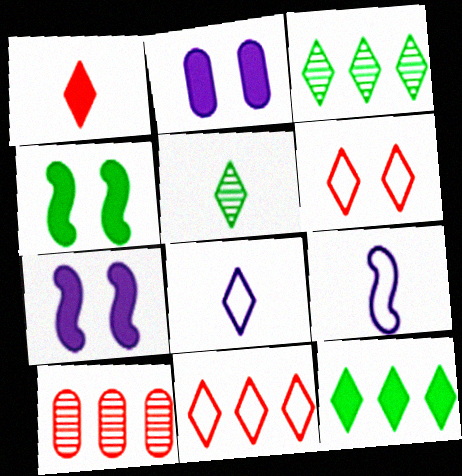[[1, 5, 8], 
[4, 8, 10]]